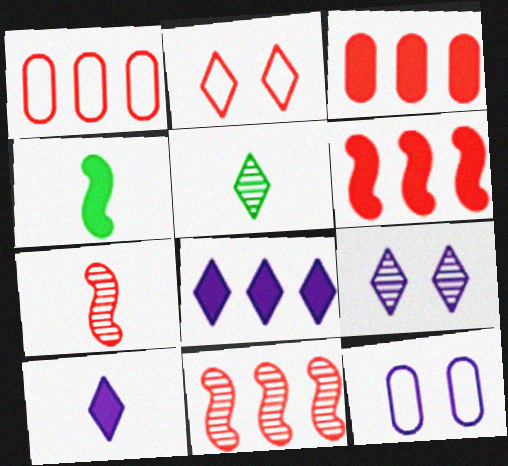[[1, 4, 9], 
[2, 3, 7], 
[2, 5, 8], 
[5, 6, 12]]